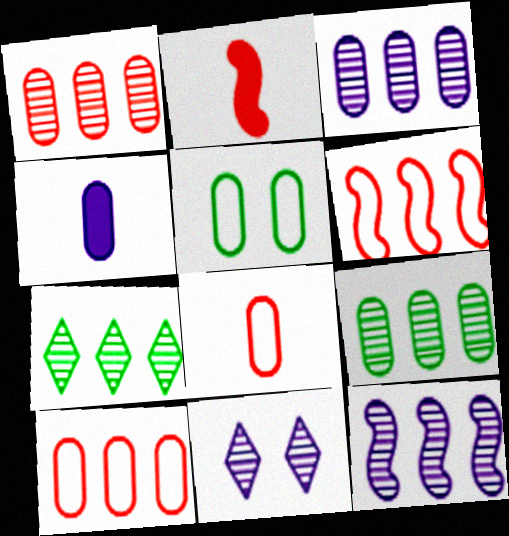[[1, 3, 9], 
[1, 4, 5], 
[1, 7, 12]]